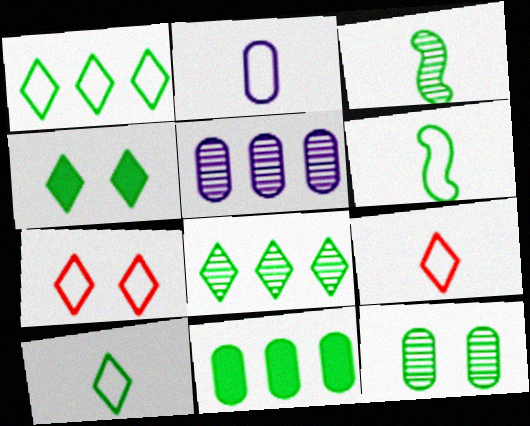[[2, 6, 9], 
[3, 8, 12], 
[4, 8, 10]]